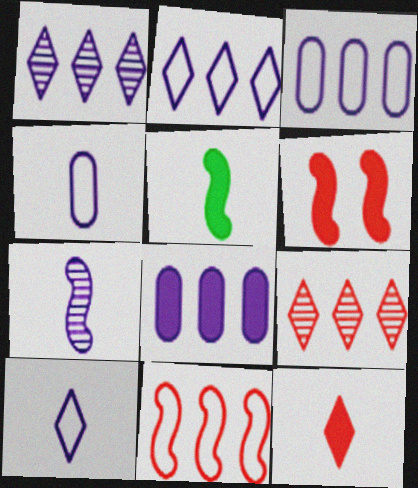[]